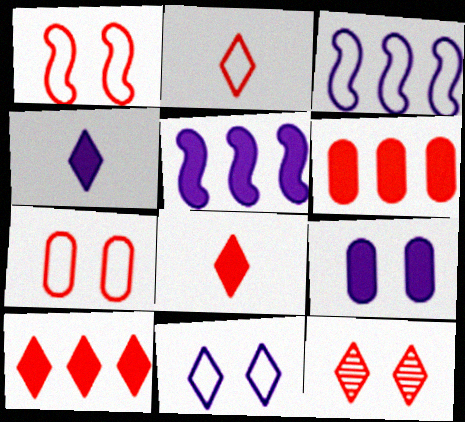[[2, 10, 12], 
[4, 5, 9]]